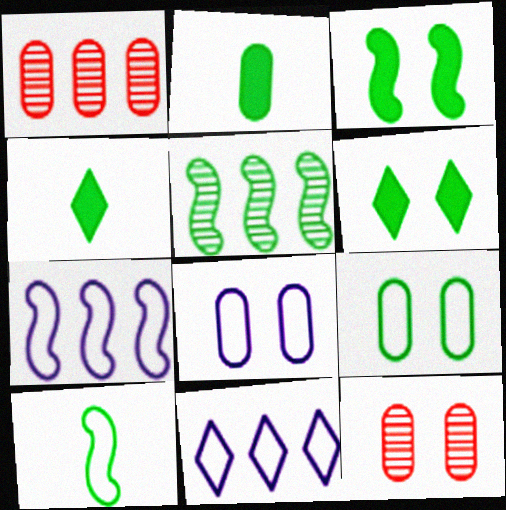[[1, 2, 8], 
[3, 5, 10], 
[4, 5, 9], 
[4, 7, 12]]